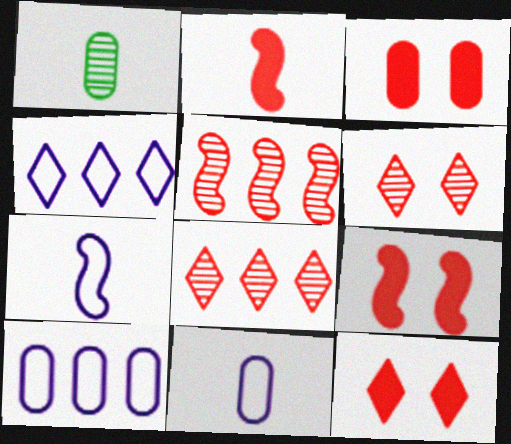[[1, 3, 10], 
[1, 4, 9], 
[3, 9, 12]]